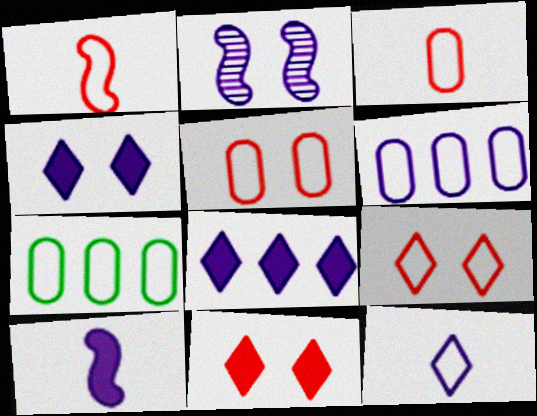[]